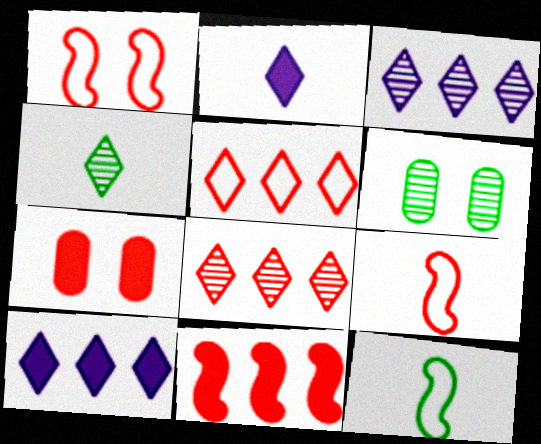[[3, 7, 12], 
[6, 9, 10], 
[7, 8, 9]]